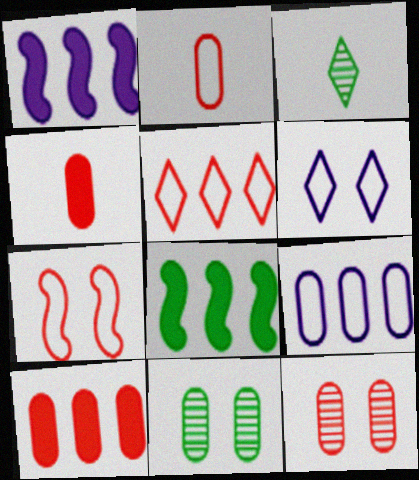[[2, 5, 7], 
[2, 10, 12], 
[4, 9, 11]]